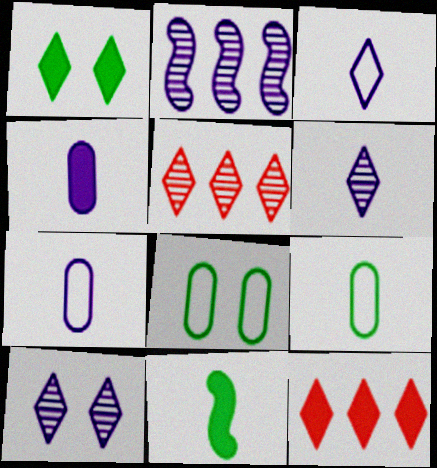[[1, 3, 5]]